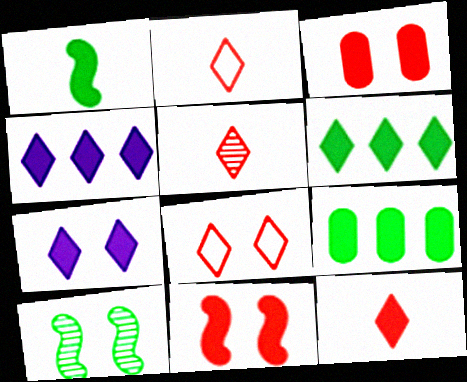[[1, 3, 4], 
[2, 5, 12], 
[6, 7, 12]]